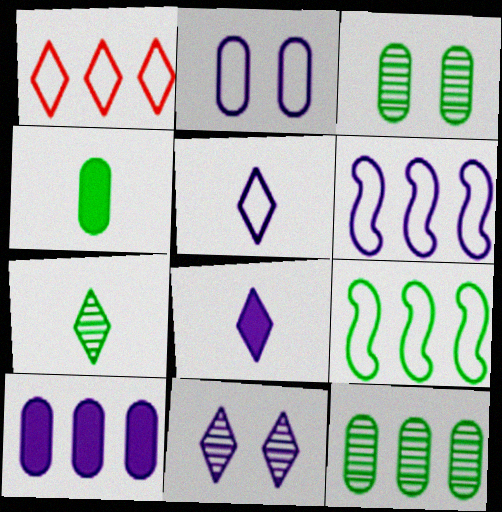[[2, 5, 6]]